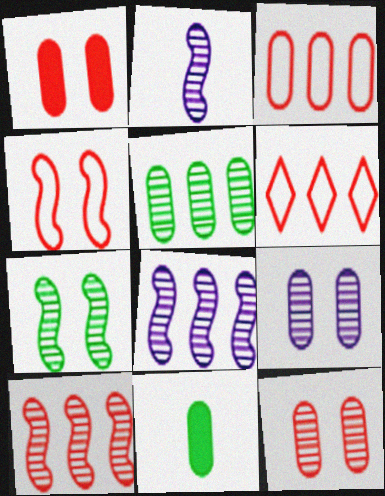[[2, 7, 10], 
[3, 9, 11]]